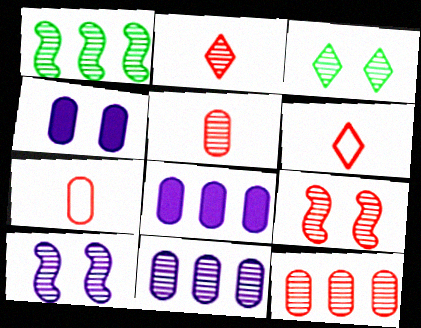[[1, 4, 6], 
[2, 9, 12]]